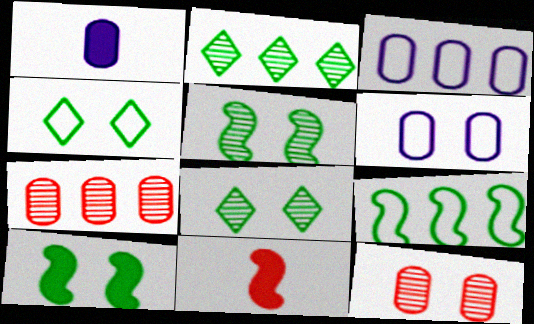[[2, 6, 11], 
[3, 8, 11]]